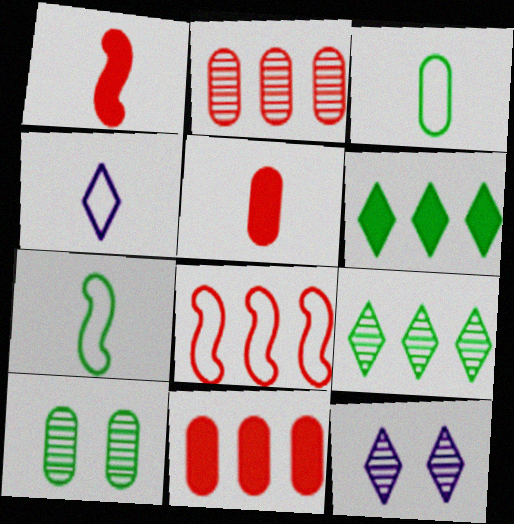[[6, 7, 10], 
[7, 11, 12]]